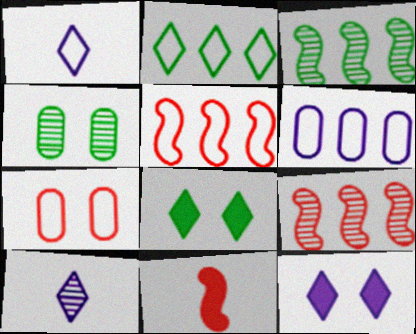[[2, 5, 6], 
[4, 9, 10]]